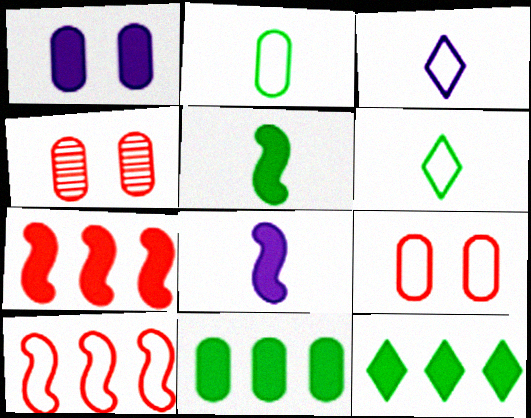[]